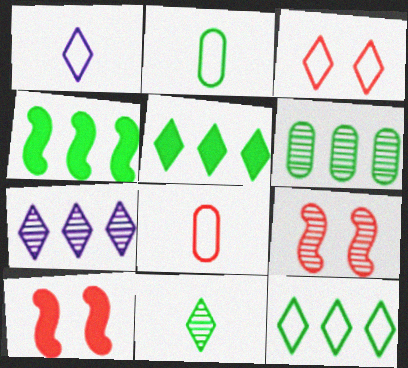[[1, 3, 12], 
[1, 6, 10], 
[2, 7, 10], 
[4, 6, 12]]